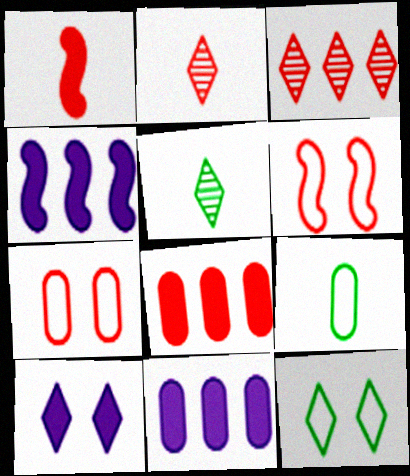[[1, 3, 7], 
[2, 6, 8], 
[4, 5, 7], 
[5, 6, 11]]